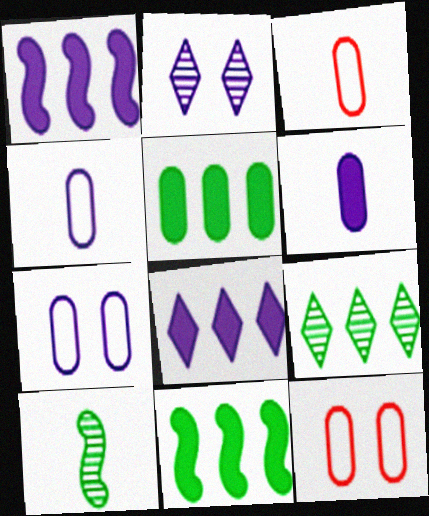[[1, 2, 4], 
[2, 3, 11], 
[8, 10, 12]]